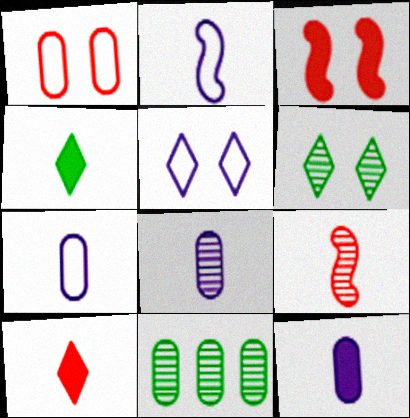[[1, 11, 12], 
[4, 7, 9], 
[7, 8, 12]]